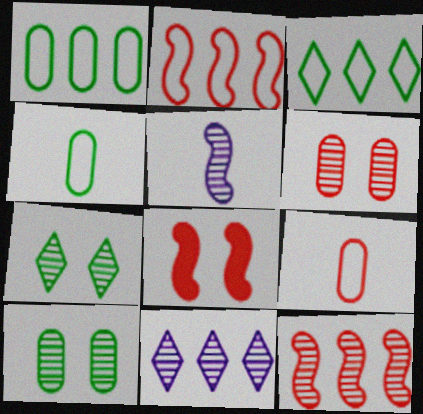[[4, 8, 11]]